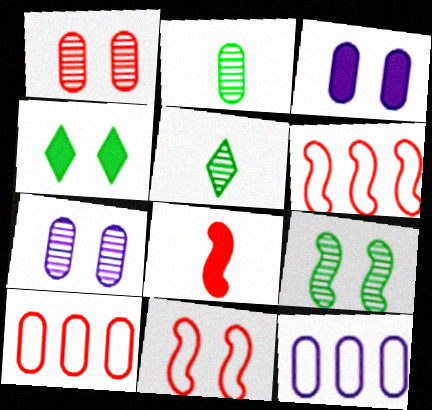[[2, 3, 10], 
[3, 5, 6], 
[4, 7, 11]]